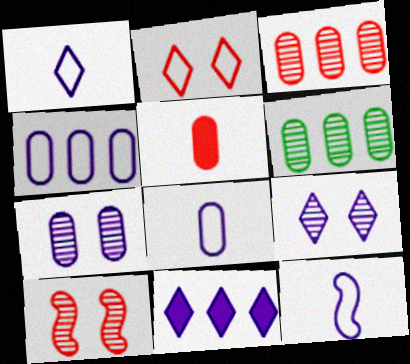[[1, 8, 12], 
[1, 9, 11], 
[7, 11, 12]]